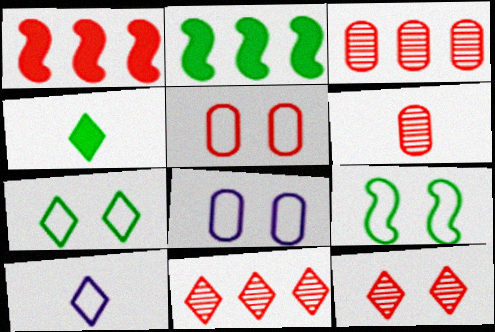[]